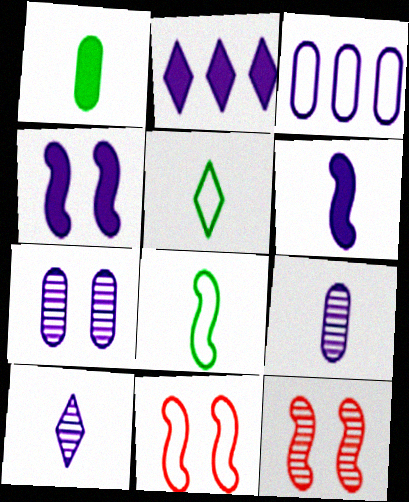[[3, 4, 10], 
[3, 5, 11]]